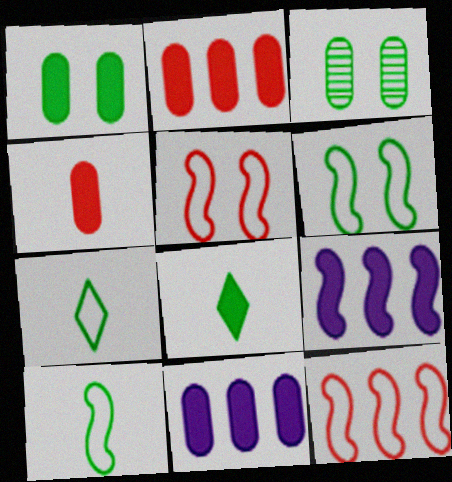[[1, 4, 11]]